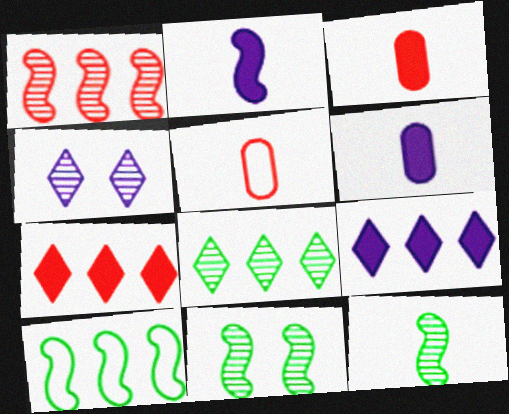[[3, 4, 10], 
[5, 9, 11]]